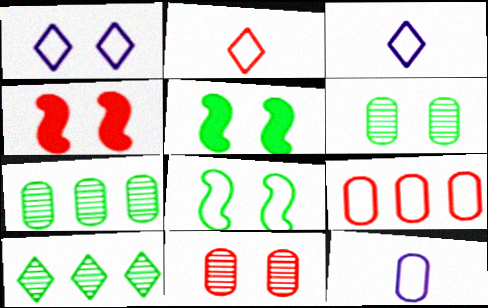[[1, 4, 6], 
[1, 5, 11], 
[3, 4, 7], 
[3, 8, 9], 
[4, 10, 12]]